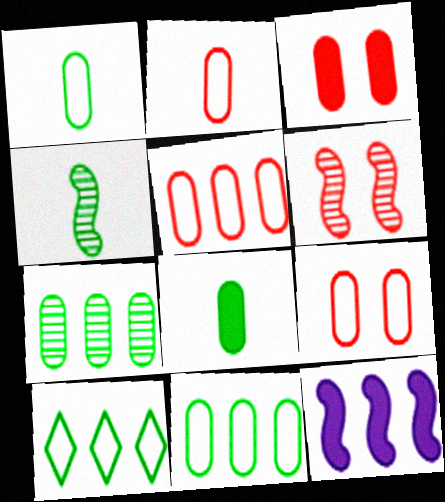[[2, 5, 9]]